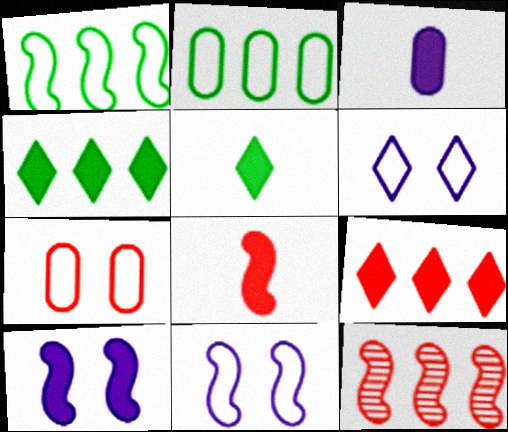[[3, 5, 8]]